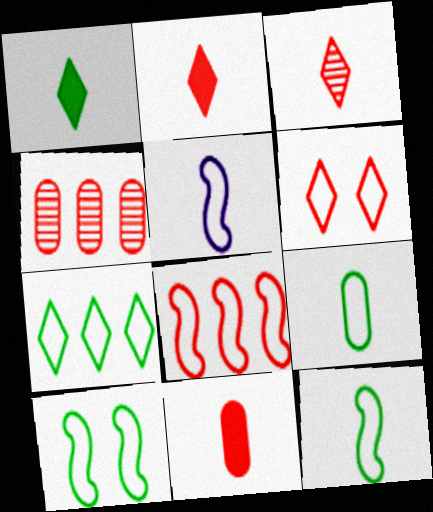[[5, 8, 10], 
[7, 9, 10]]